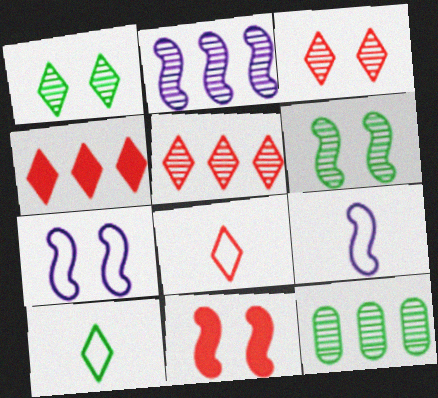[[2, 5, 12], 
[3, 4, 8], 
[6, 7, 11]]